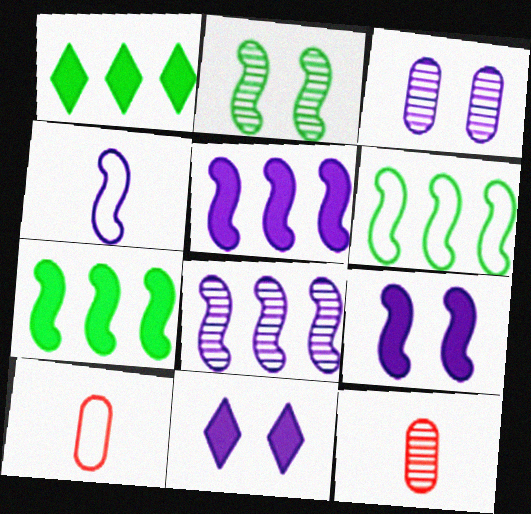[[4, 8, 9], 
[6, 11, 12]]